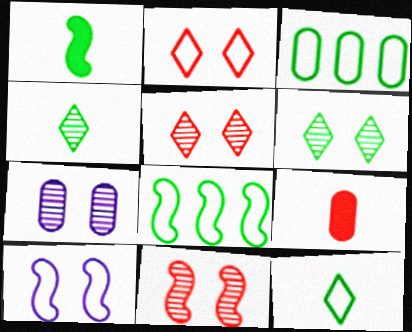[[1, 3, 6], 
[3, 7, 9], 
[6, 7, 11]]